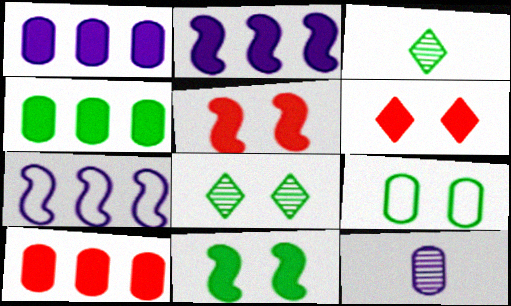[[1, 4, 10], 
[8, 9, 11], 
[9, 10, 12]]